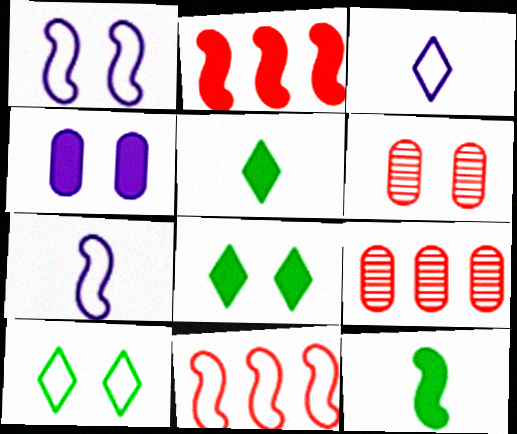[[1, 5, 9], 
[1, 6, 8], 
[2, 4, 5], 
[7, 8, 9]]